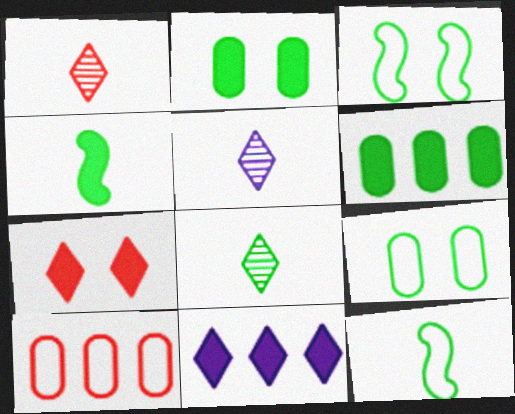[[1, 5, 8], 
[3, 6, 8]]